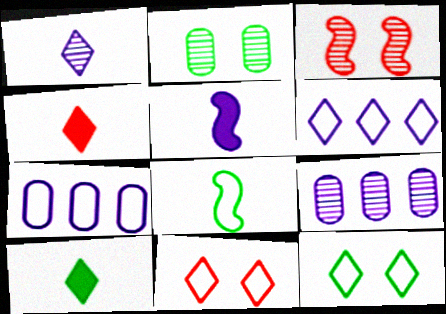[[3, 7, 10], 
[7, 8, 11]]